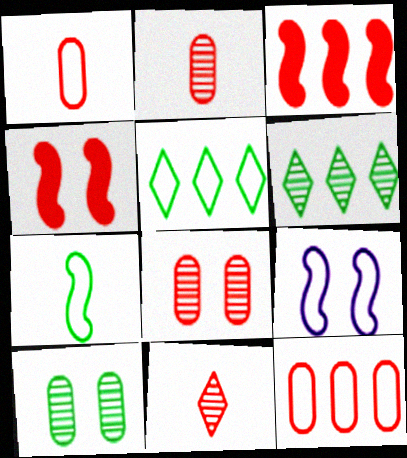[[1, 5, 9], 
[4, 11, 12]]